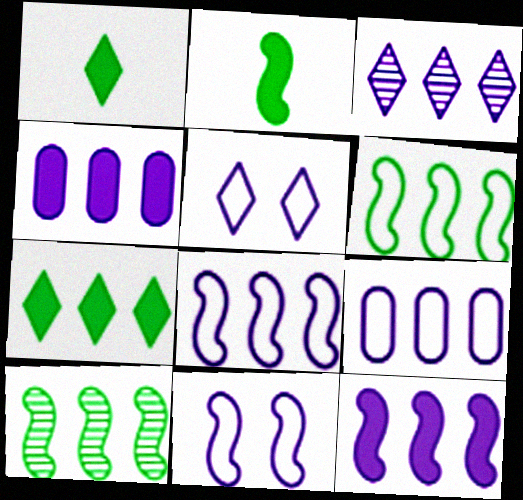[[3, 4, 8], 
[3, 9, 12]]